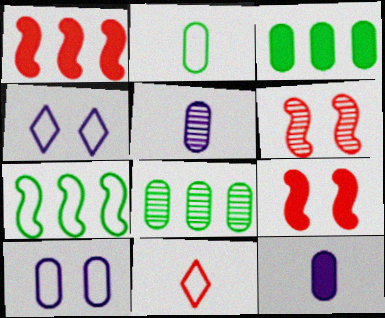[[7, 10, 11]]